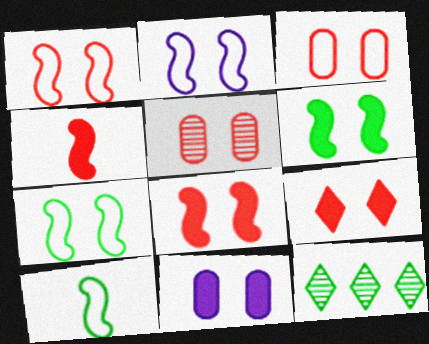[[1, 2, 7], 
[1, 5, 9], 
[6, 9, 11]]